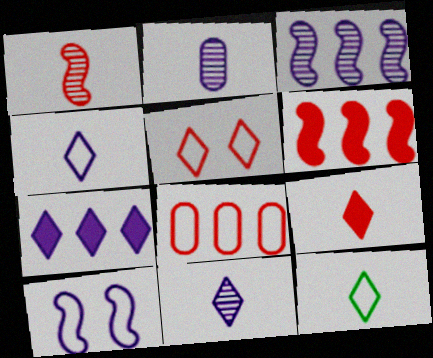[[2, 7, 10], 
[8, 10, 12], 
[9, 11, 12]]